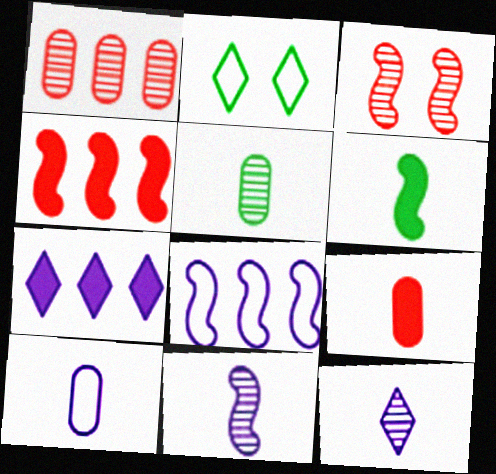[[3, 6, 8], 
[5, 9, 10]]